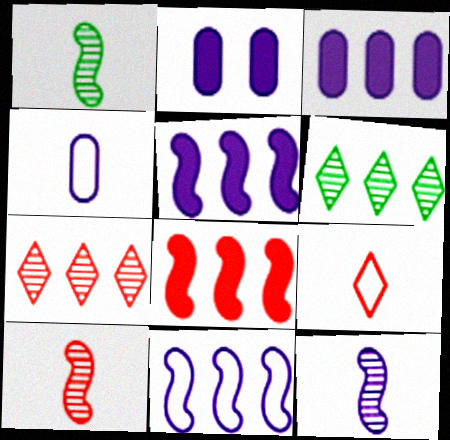[[1, 10, 12]]